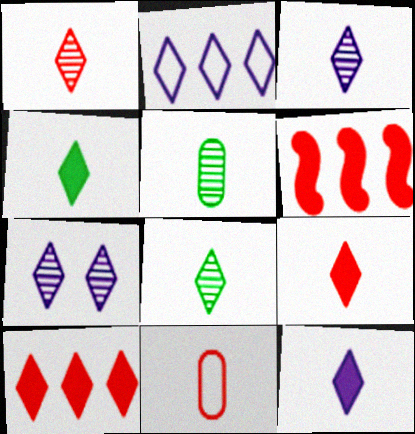[[1, 3, 8], 
[2, 7, 12], 
[4, 9, 12]]